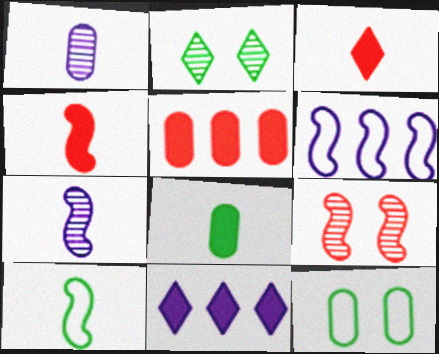[[1, 3, 10], 
[1, 5, 12], 
[4, 7, 10]]